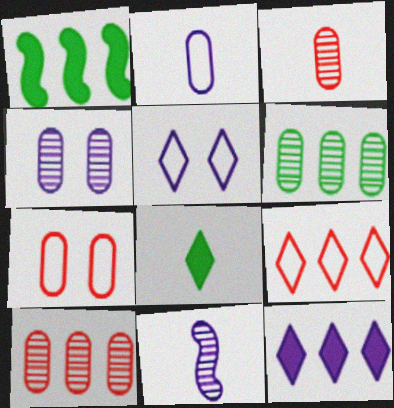[[1, 3, 5], 
[3, 4, 6]]